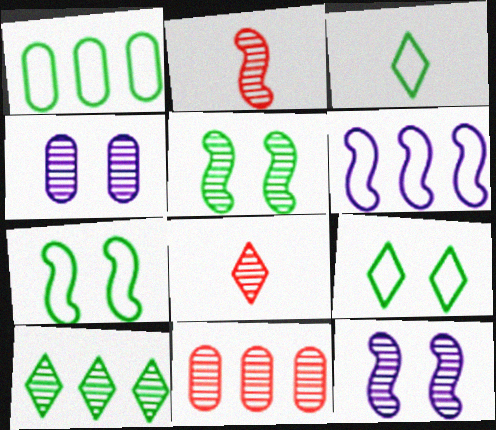[[1, 3, 7], 
[2, 4, 10]]